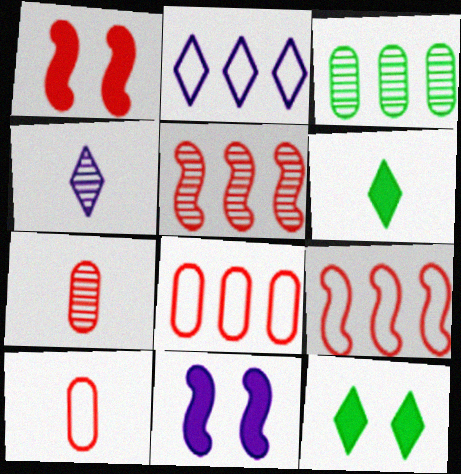[]